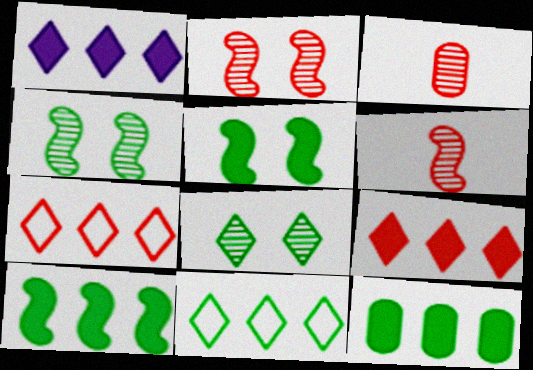[]